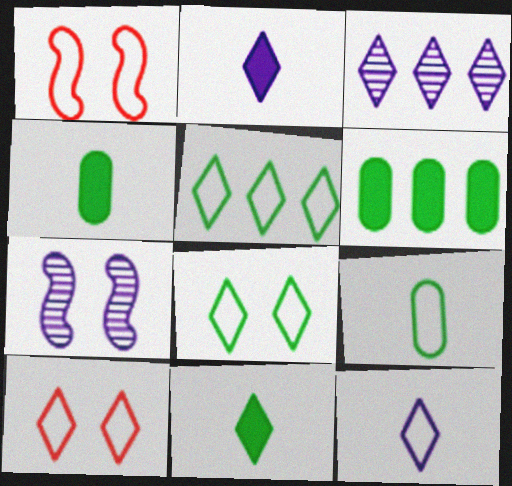[[1, 3, 4], 
[3, 10, 11], 
[5, 10, 12]]